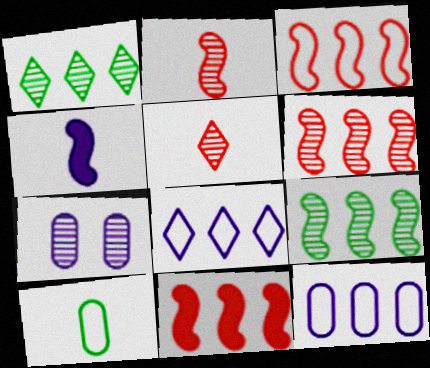[[1, 2, 7], 
[1, 11, 12], 
[3, 6, 11], 
[4, 5, 10], 
[4, 7, 8], 
[5, 7, 9]]